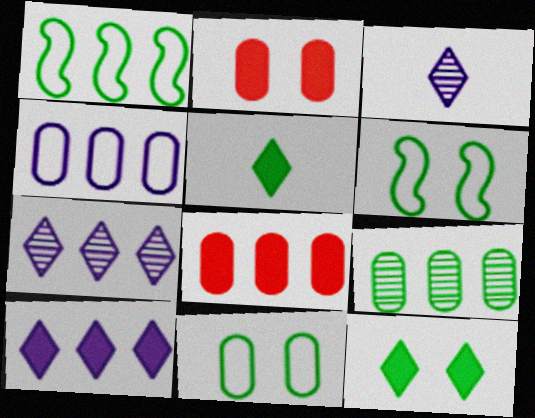[[1, 2, 3], 
[1, 7, 8], 
[3, 6, 8], 
[4, 8, 9], 
[5, 6, 9]]